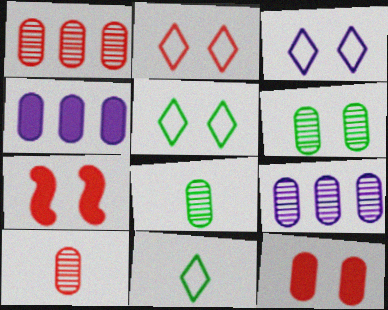[[2, 3, 5], 
[3, 6, 7], 
[6, 9, 10], 
[7, 9, 11]]